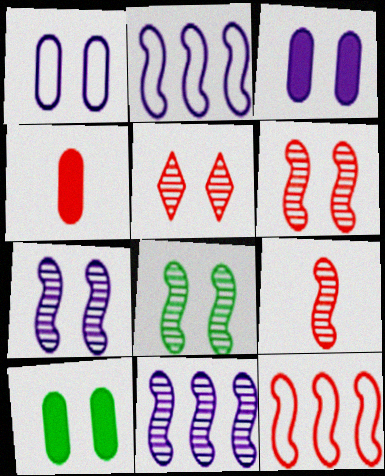[[4, 5, 12], 
[6, 7, 8], 
[8, 9, 11]]